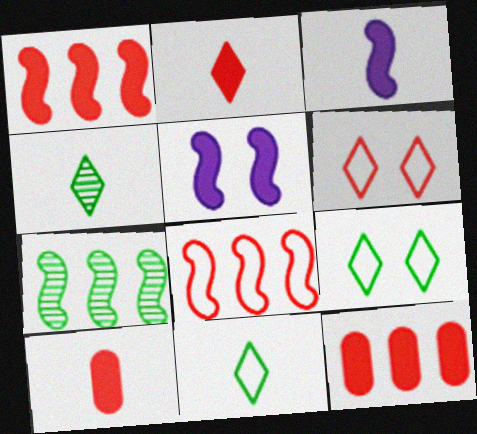[]